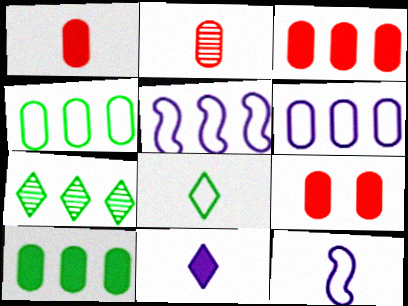[[1, 3, 9], 
[3, 5, 7], 
[7, 9, 12]]